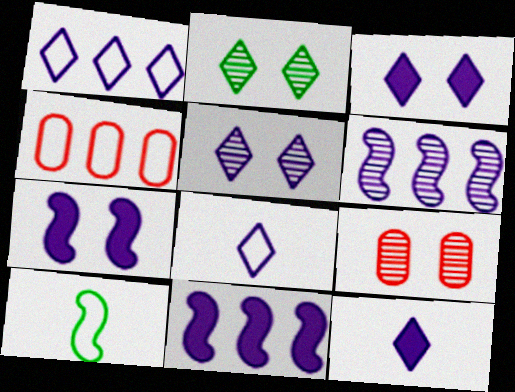[[1, 5, 12]]